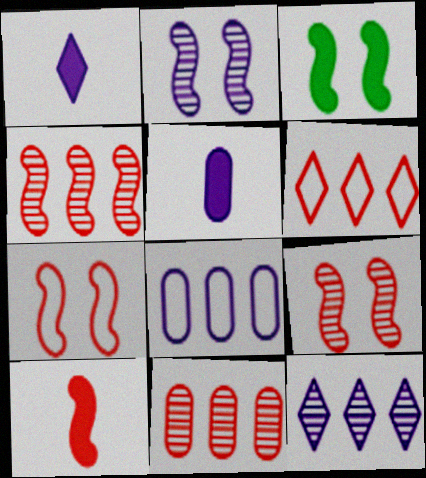[[1, 2, 8], 
[2, 3, 7], 
[4, 7, 10]]